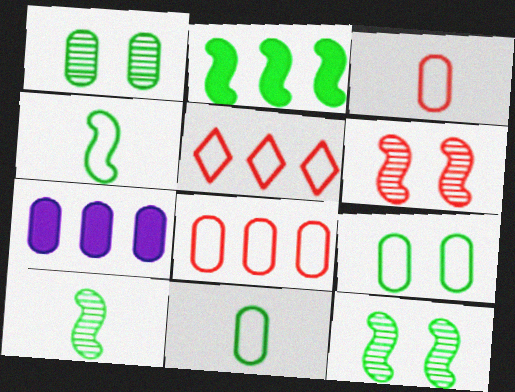[[1, 3, 7], 
[2, 4, 12]]